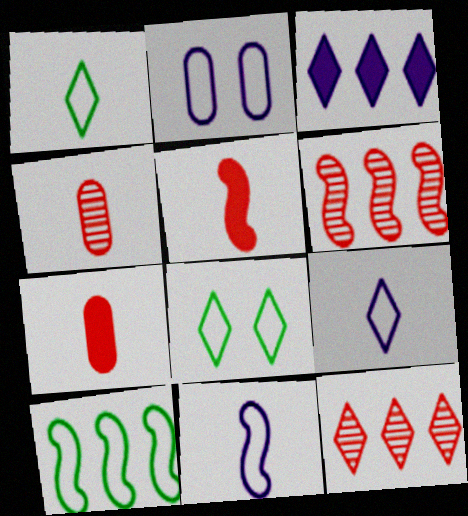[]